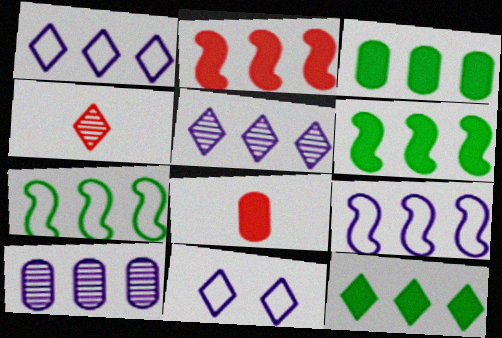[[3, 6, 12], 
[4, 11, 12]]